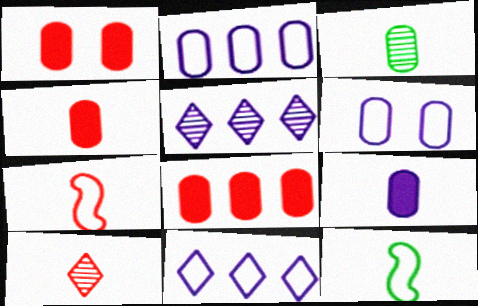[[1, 2, 3], 
[1, 4, 8], 
[1, 5, 12], 
[3, 6, 8], 
[4, 7, 10], 
[9, 10, 12]]